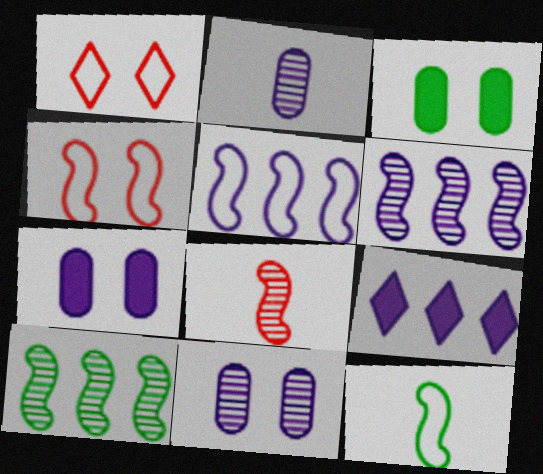[[4, 5, 12]]